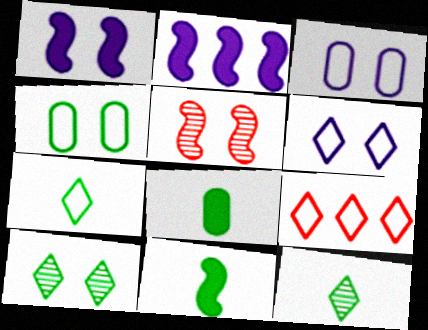[[6, 7, 9]]